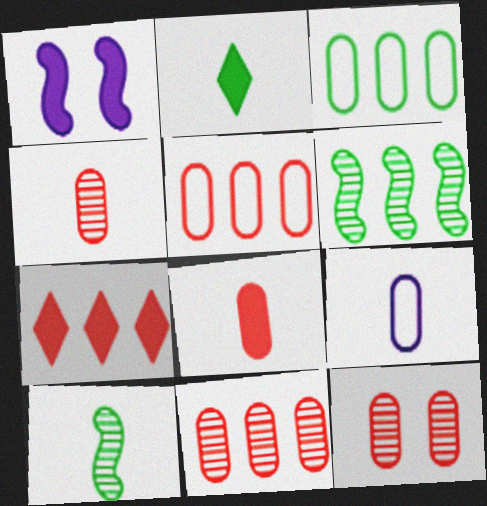[[4, 11, 12], 
[5, 8, 12]]